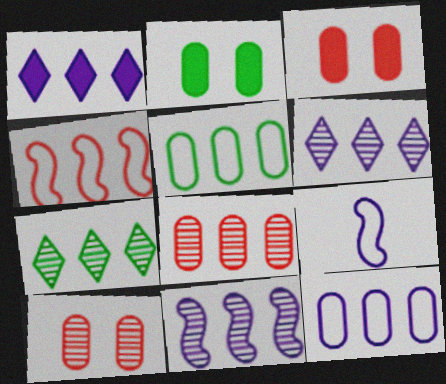[[1, 11, 12], 
[3, 7, 9], 
[7, 8, 11]]